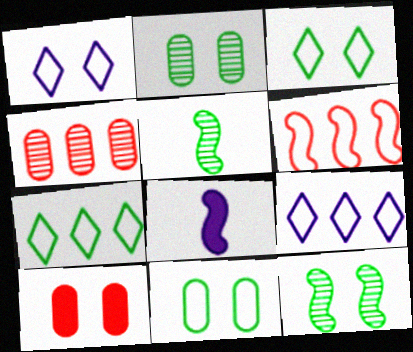[[1, 10, 12], 
[3, 4, 8], 
[5, 9, 10], 
[6, 8, 12]]